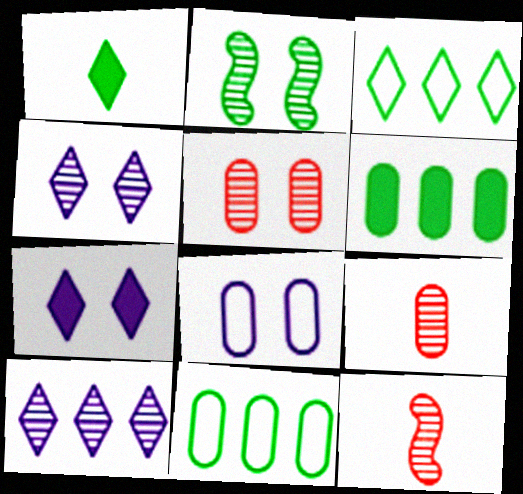[[1, 2, 11], 
[2, 4, 5], 
[2, 9, 10], 
[6, 8, 9], 
[7, 11, 12]]